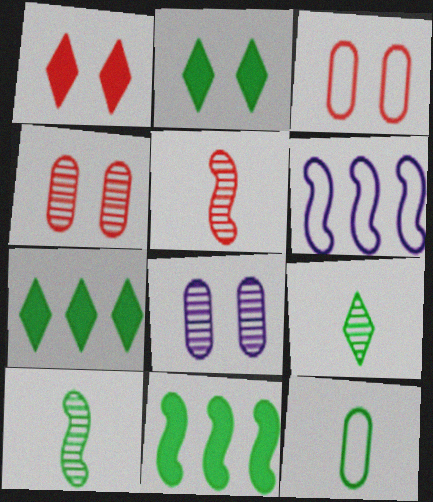[]